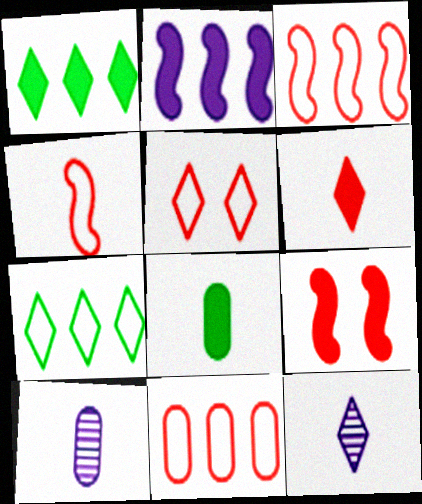[[1, 5, 12], 
[4, 5, 11], 
[4, 8, 12], 
[7, 9, 10]]